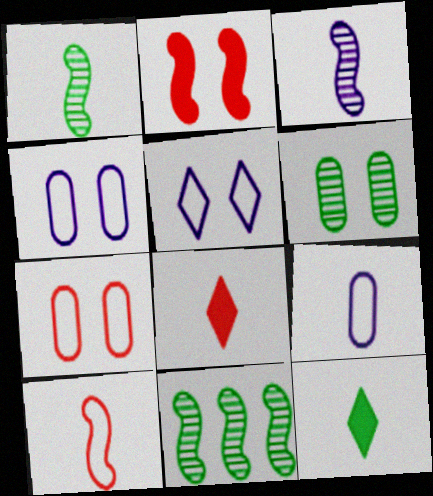[[1, 8, 9], 
[2, 5, 6], 
[4, 8, 11]]